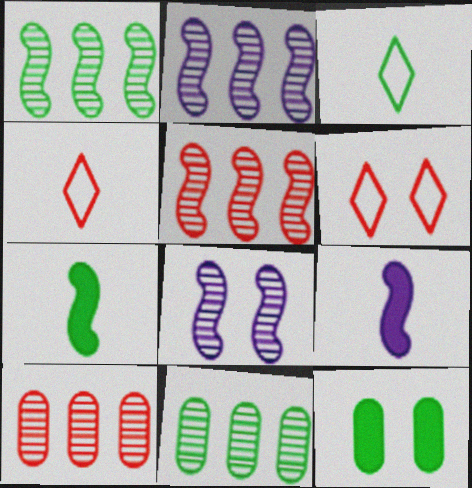[[1, 2, 5], 
[1, 3, 12], 
[2, 4, 12], 
[6, 8, 12], 
[6, 9, 11]]